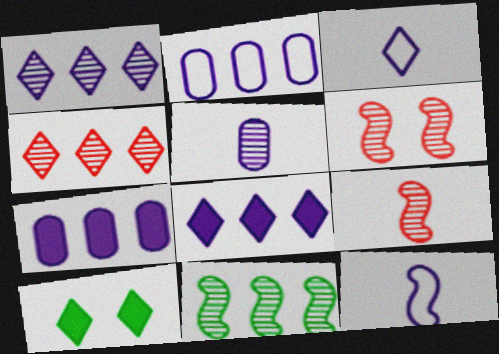[[2, 9, 10], 
[3, 4, 10]]